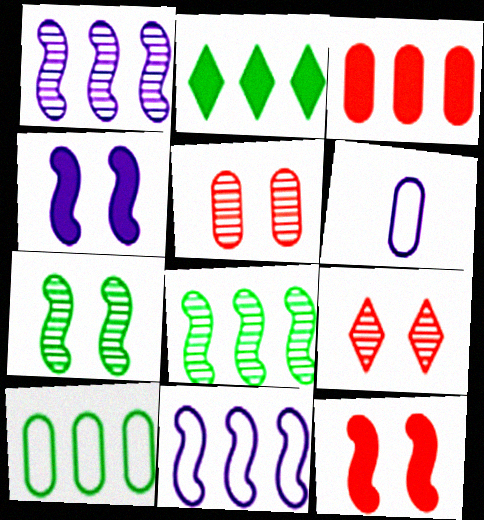[[2, 8, 10]]